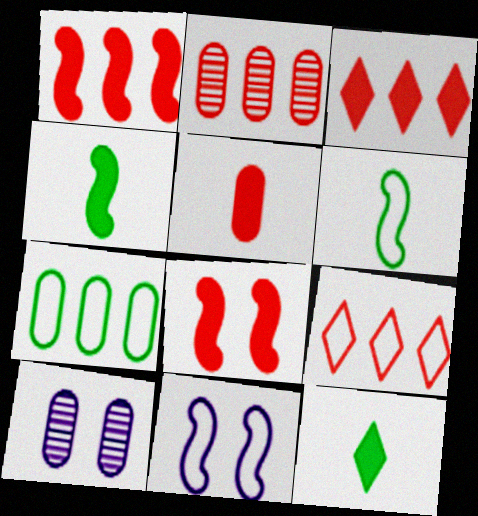[[1, 2, 9], 
[2, 11, 12], 
[3, 5, 8], 
[3, 6, 10], 
[4, 9, 10], 
[5, 7, 10]]